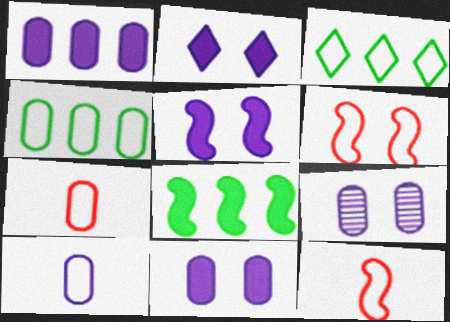[[1, 9, 10], 
[2, 5, 11], 
[3, 6, 10]]